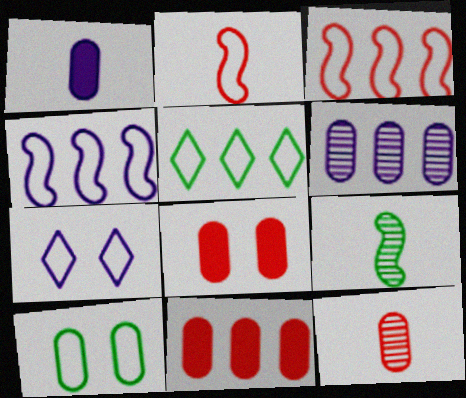[[7, 9, 11]]